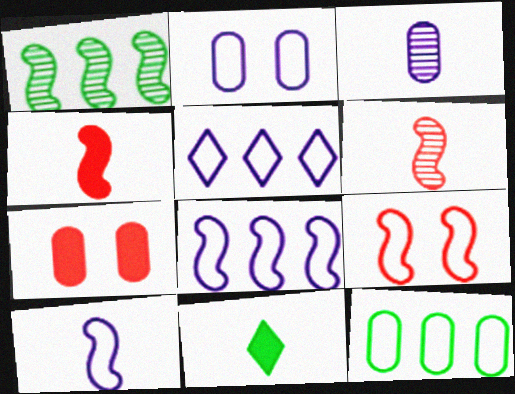[[2, 5, 10], 
[3, 7, 12]]